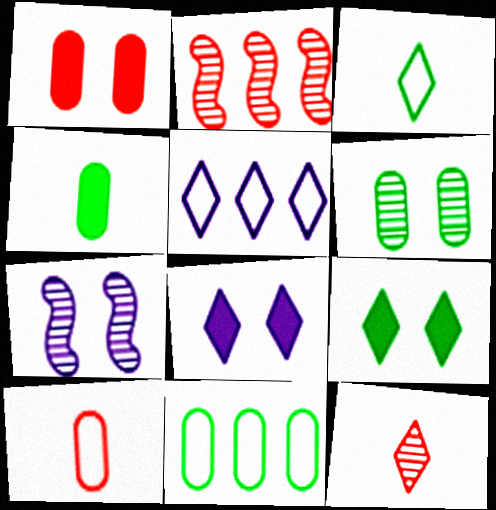[[4, 6, 11], 
[5, 9, 12]]